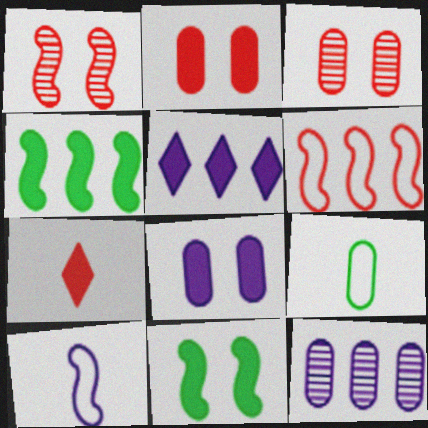[[1, 4, 10], 
[1, 5, 9], 
[2, 9, 12], 
[3, 6, 7], 
[4, 7, 8]]